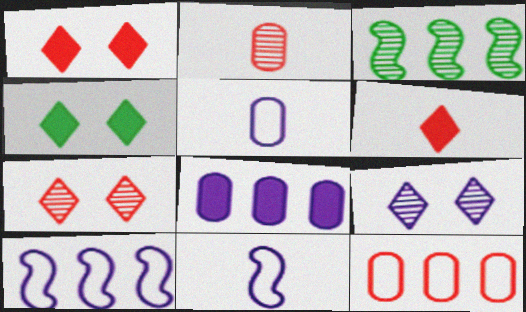[[1, 3, 5], 
[2, 3, 9], 
[2, 4, 10], 
[8, 9, 11]]